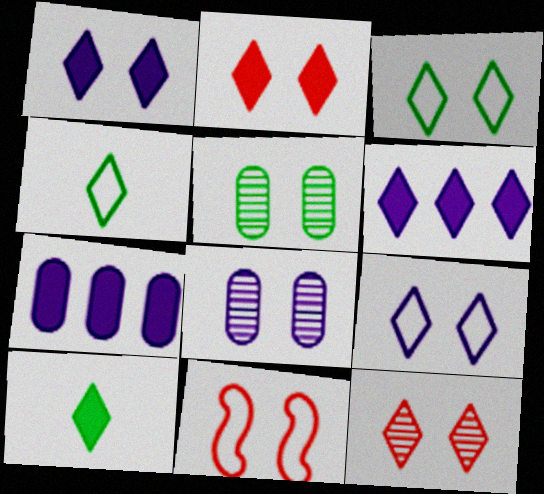[[1, 3, 12], 
[1, 5, 11], 
[2, 6, 10], 
[4, 6, 12]]